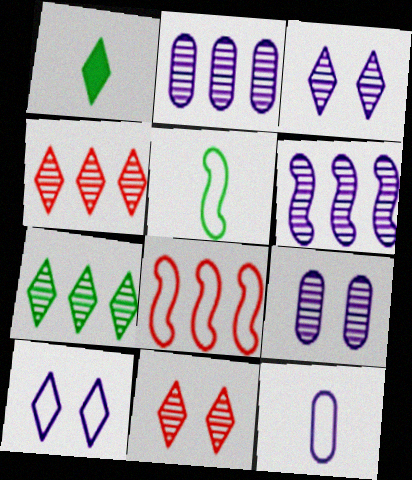[[1, 4, 10], 
[1, 8, 9]]